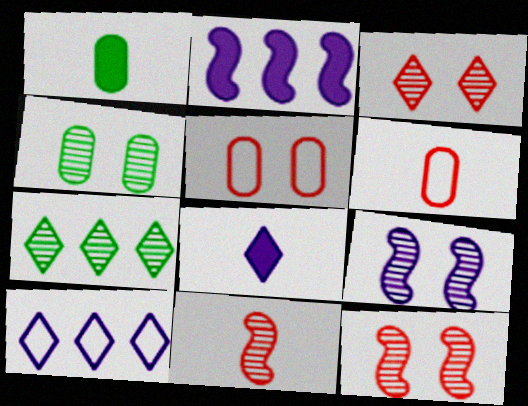[[1, 10, 12], 
[3, 4, 9]]